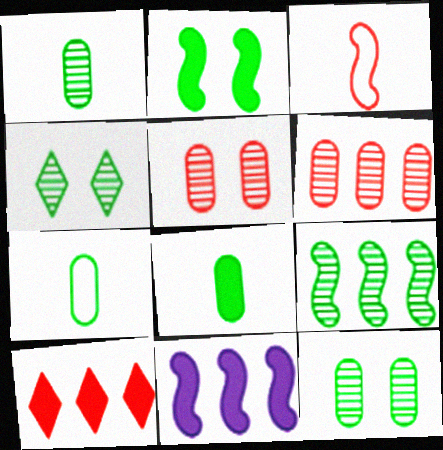[[1, 4, 9], 
[1, 7, 8], 
[3, 5, 10]]